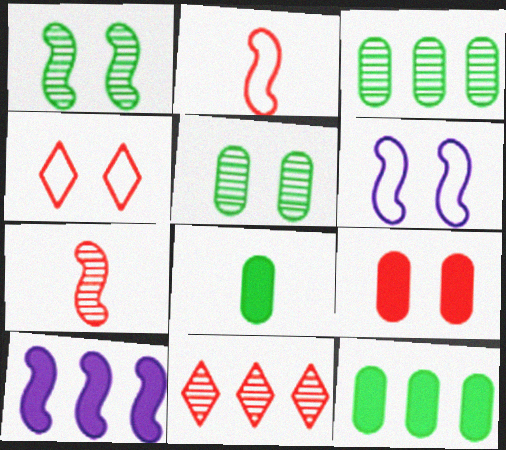[[1, 2, 10], 
[2, 9, 11], 
[6, 8, 11]]